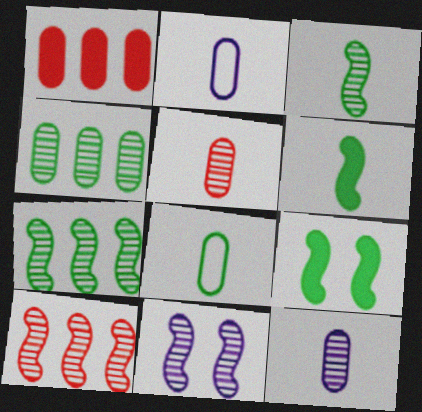[[3, 10, 11]]